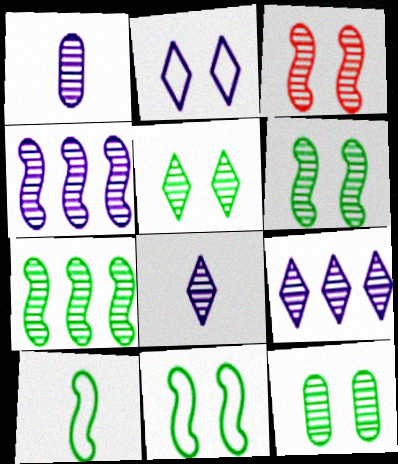[[5, 6, 12]]